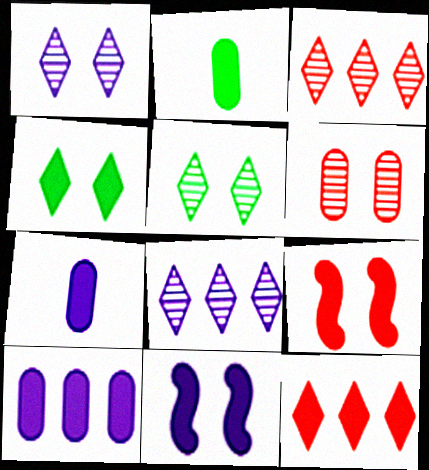[[2, 11, 12]]